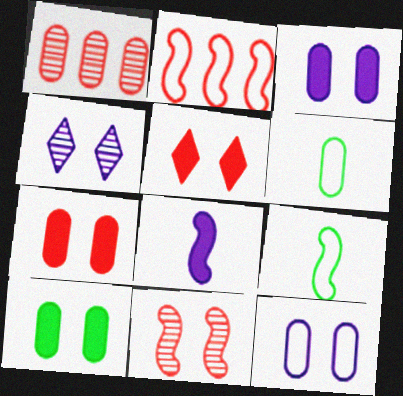[[1, 3, 6], 
[3, 7, 10]]